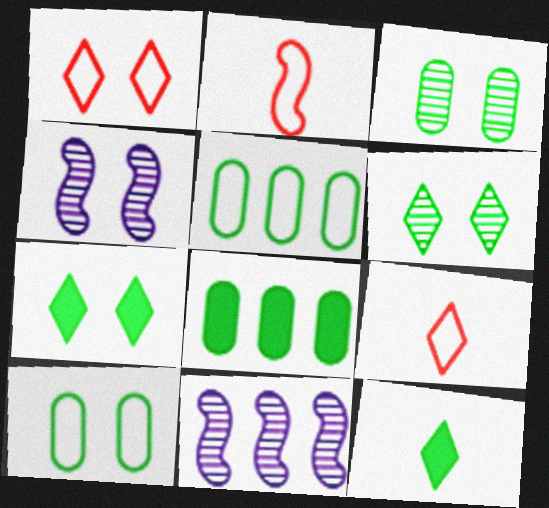[[4, 8, 9]]